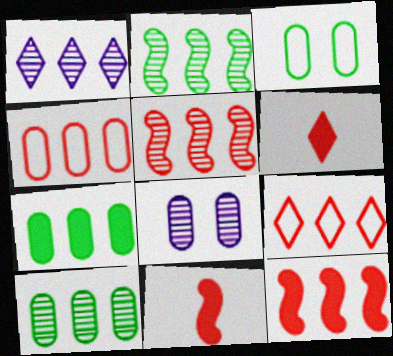[[1, 3, 11], 
[1, 5, 10]]